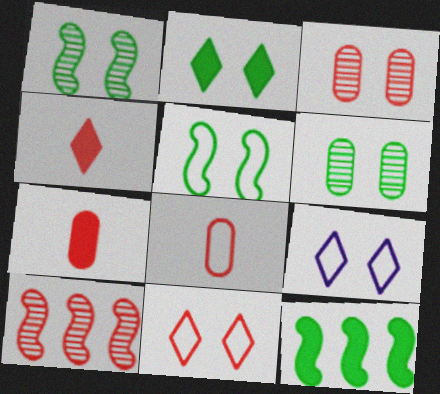[[2, 5, 6], 
[7, 10, 11]]